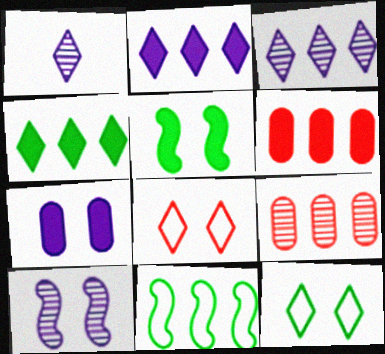[[1, 4, 8], 
[2, 9, 11], 
[3, 6, 11]]